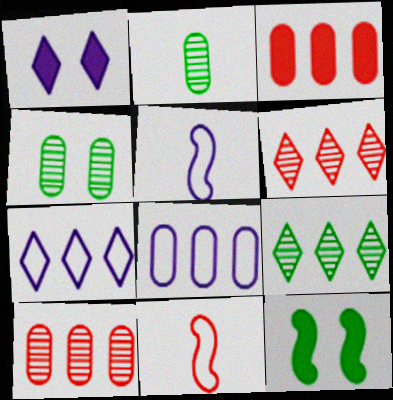[]